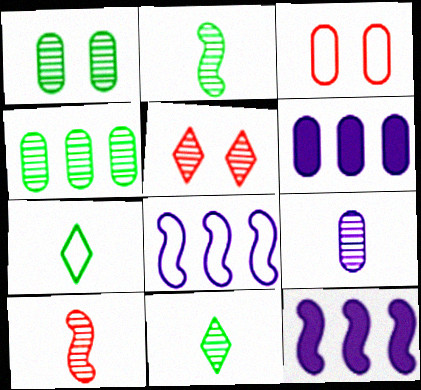[[3, 7, 8], 
[3, 11, 12], 
[9, 10, 11]]